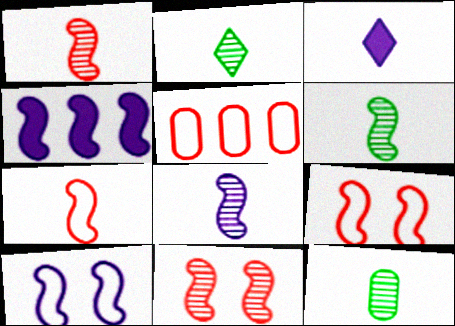[[1, 6, 8], 
[2, 6, 12], 
[3, 7, 12], 
[4, 6, 9], 
[4, 8, 10]]